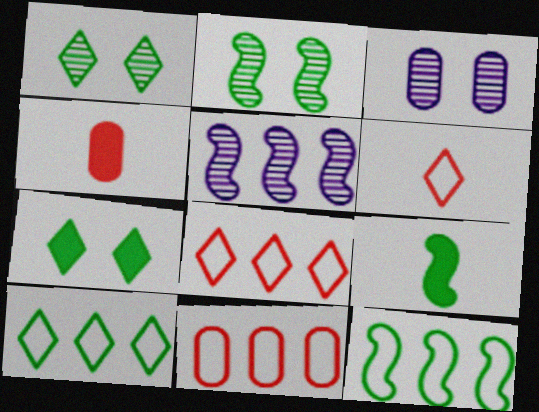[[2, 9, 12], 
[3, 8, 9]]